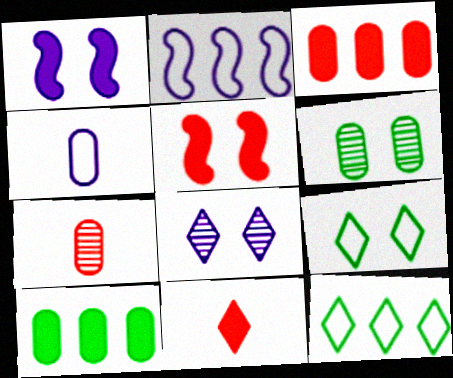[[1, 7, 12], 
[1, 10, 11], 
[2, 6, 11], 
[3, 4, 6], 
[3, 5, 11], 
[8, 11, 12]]